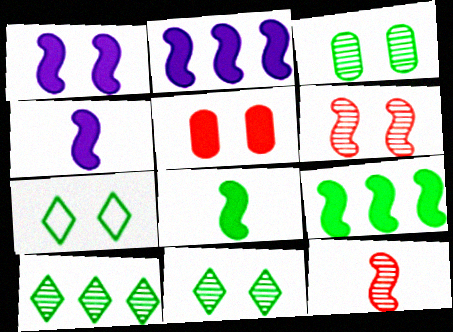[[1, 2, 4]]